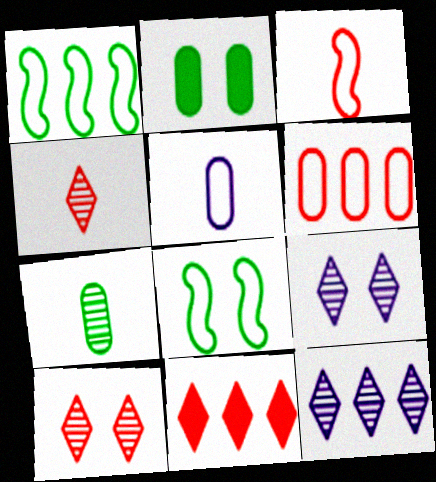[[2, 3, 12]]